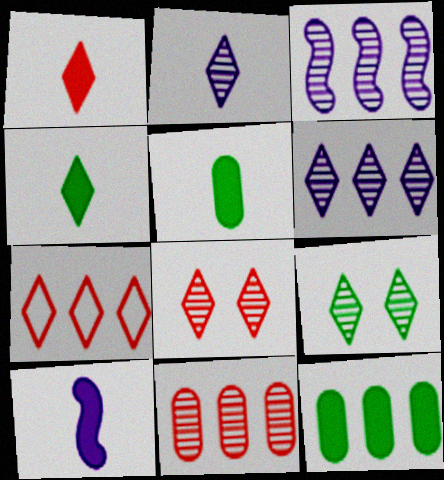[[1, 5, 10], 
[1, 7, 8], 
[3, 7, 12]]